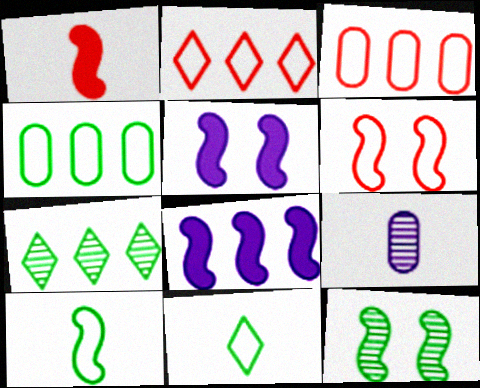[[1, 9, 11], 
[3, 7, 8], 
[5, 6, 12]]